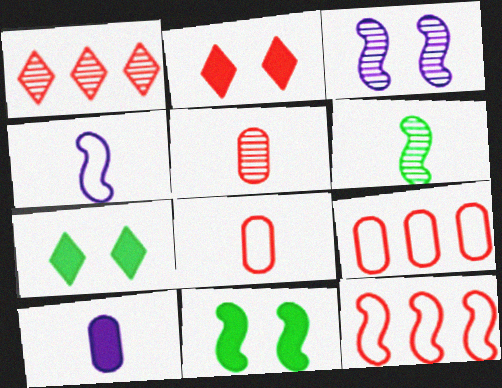[[2, 5, 12]]